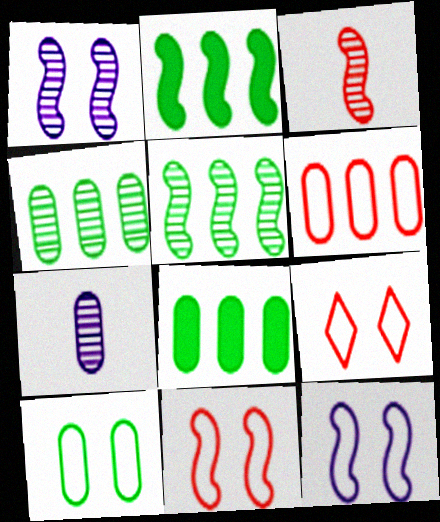[[1, 3, 5], 
[2, 3, 12], 
[2, 7, 9], 
[9, 10, 12]]